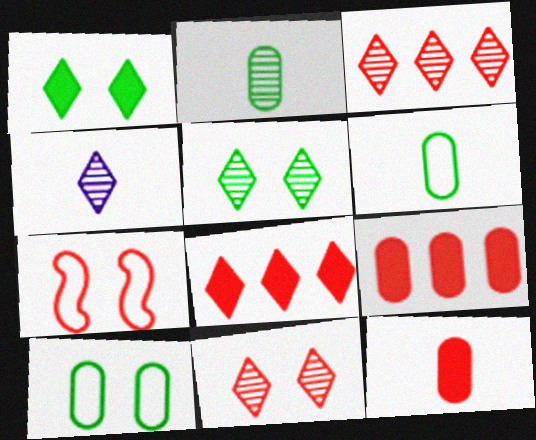[[3, 4, 5], 
[3, 7, 12]]